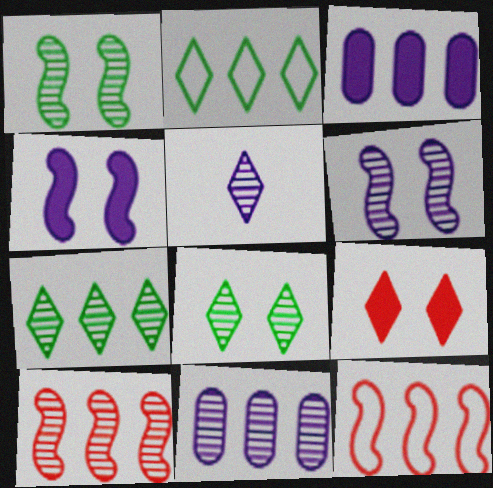[[2, 3, 10], 
[2, 5, 9], 
[3, 7, 12], 
[5, 6, 11], 
[7, 10, 11]]